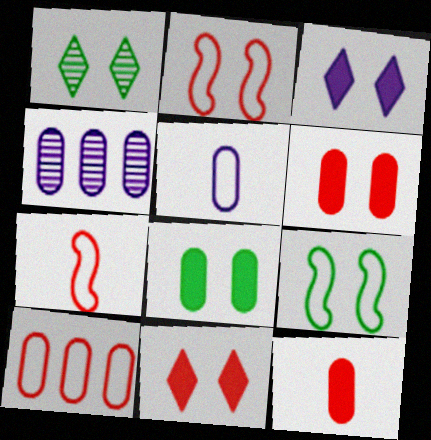[[1, 8, 9]]